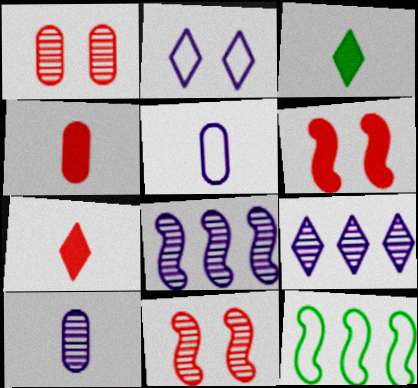[]